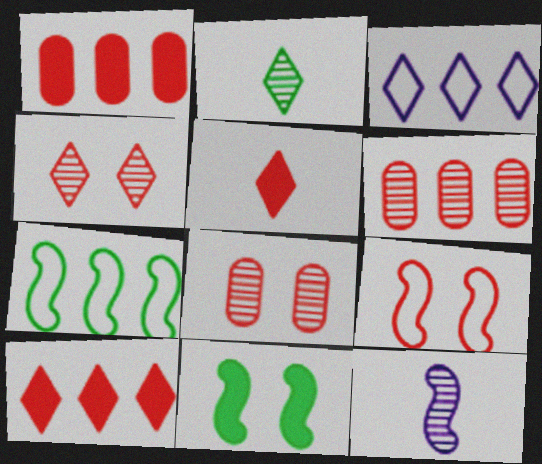[[5, 6, 9]]